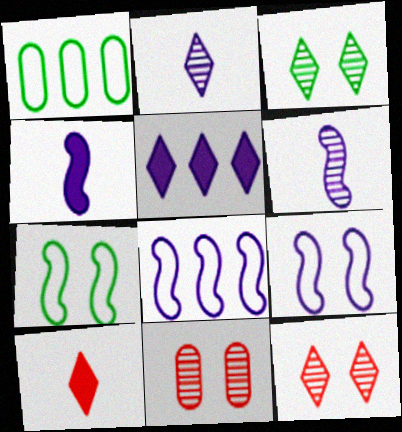[[1, 4, 12]]